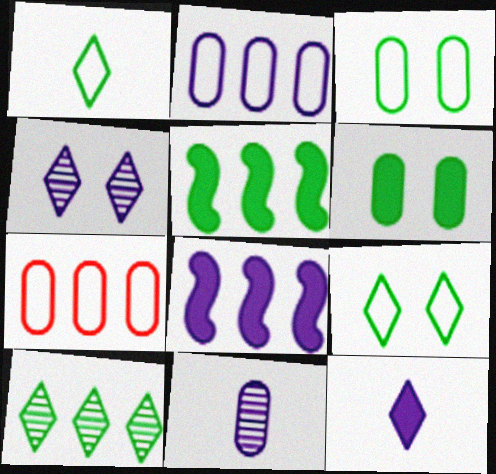[[6, 7, 11], 
[7, 8, 10]]